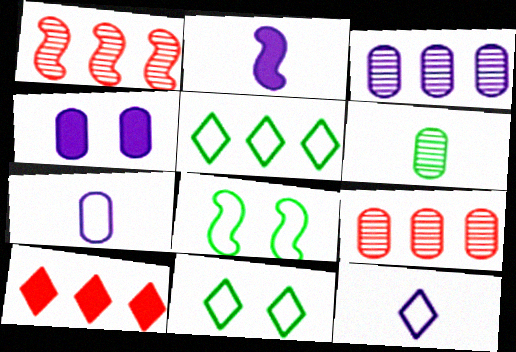[[1, 2, 8], 
[2, 9, 11], 
[3, 4, 7]]